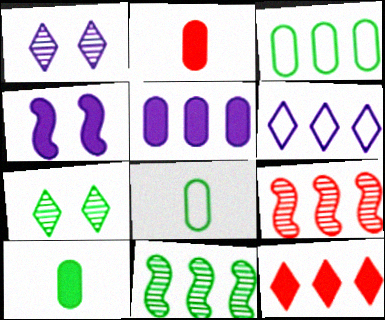[[4, 10, 12]]